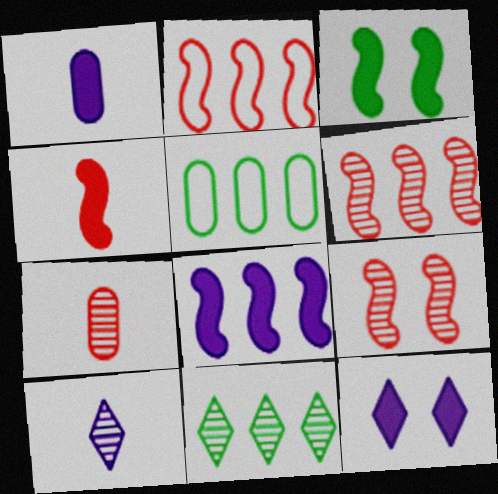[[1, 8, 12], 
[2, 4, 9], 
[3, 4, 8]]